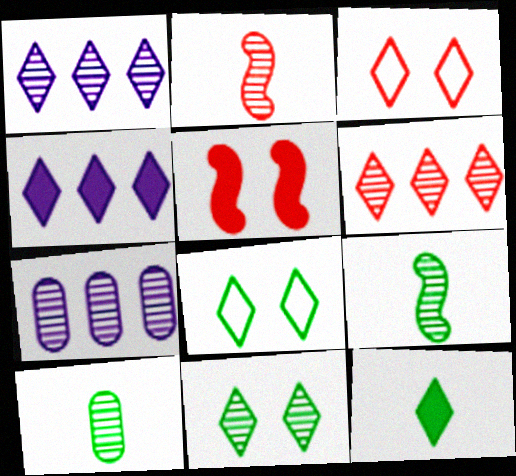[[1, 3, 12], 
[2, 7, 11]]